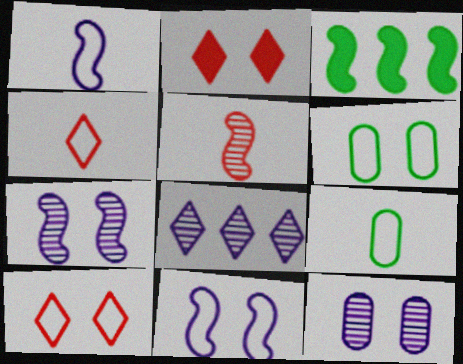[[1, 4, 9], 
[2, 6, 7], 
[3, 4, 12], 
[3, 5, 11], 
[6, 10, 11]]